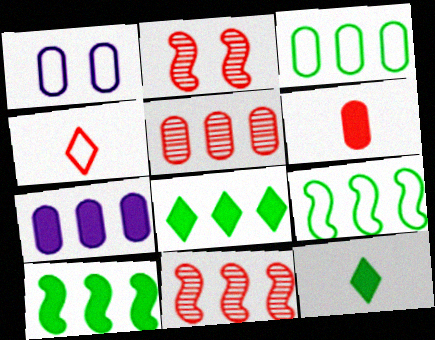[[1, 4, 9], 
[1, 11, 12], 
[3, 5, 7]]